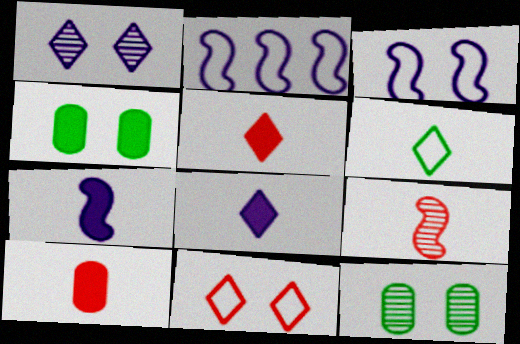[[2, 5, 12]]